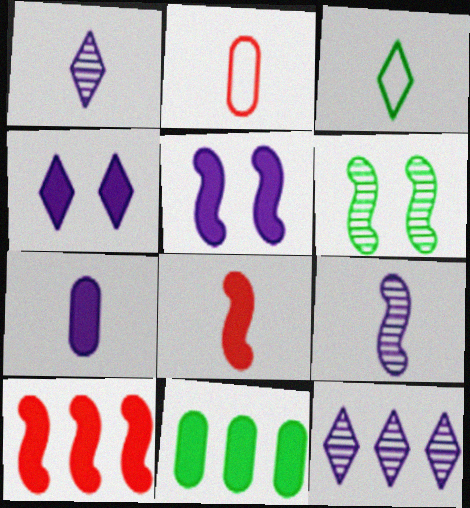[[3, 6, 11], 
[4, 8, 11]]